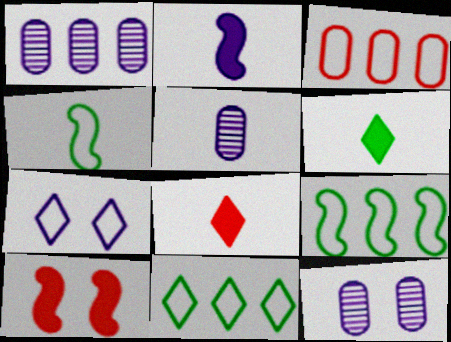[[1, 2, 7], 
[1, 5, 12], 
[3, 4, 7], 
[4, 5, 8], 
[5, 10, 11], 
[8, 9, 12]]